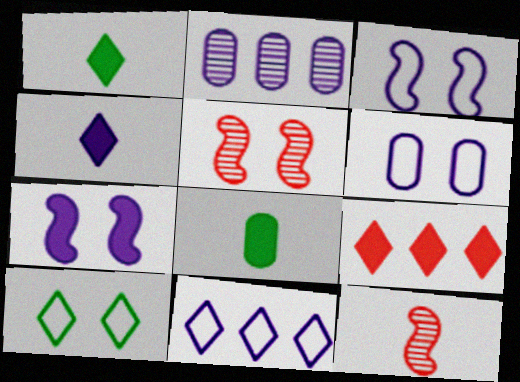[[2, 3, 4], 
[5, 8, 11], 
[7, 8, 9]]